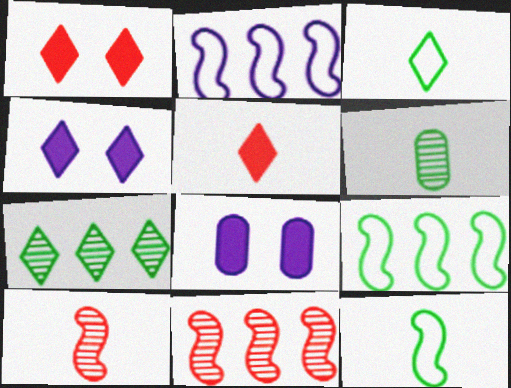[[1, 2, 6], 
[3, 8, 11]]